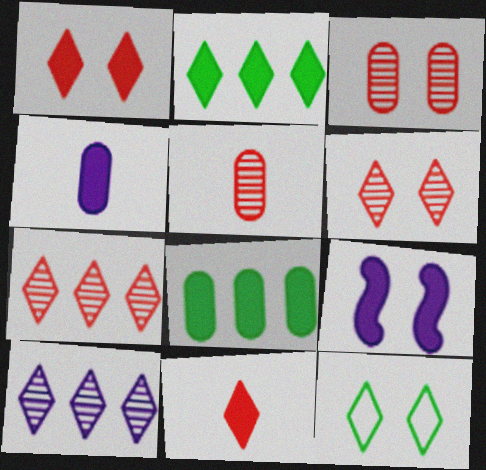[[3, 9, 12], 
[8, 9, 11], 
[10, 11, 12]]